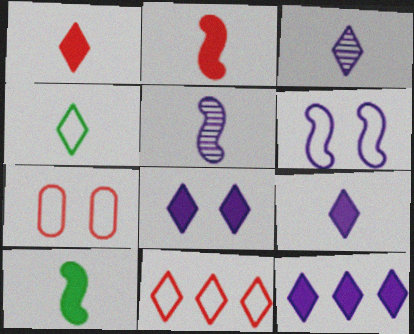[[1, 3, 4], 
[8, 9, 12]]